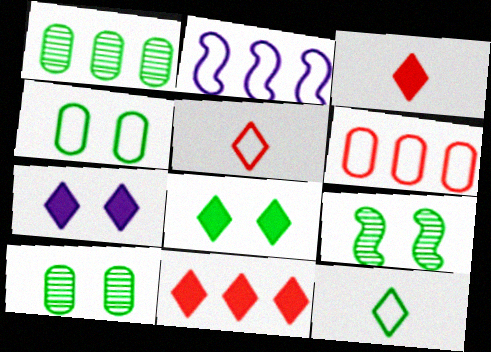[[1, 2, 11], 
[2, 3, 10], 
[2, 4, 5], 
[4, 8, 9]]